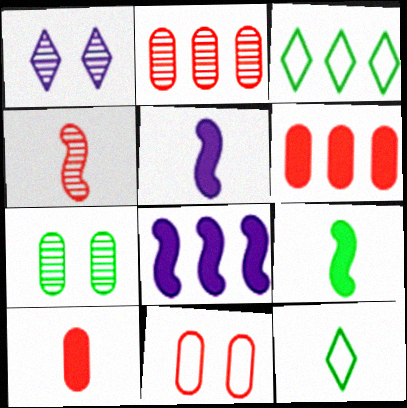[[2, 3, 8], 
[2, 10, 11], 
[3, 7, 9]]